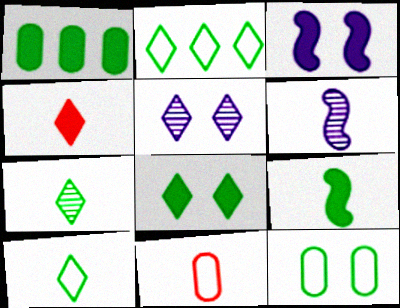[[1, 3, 4], 
[1, 8, 9], 
[2, 4, 5], 
[2, 7, 8]]